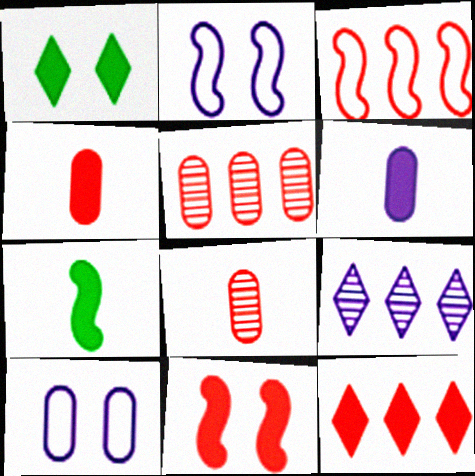[[2, 6, 9], 
[3, 5, 12], 
[4, 11, 12]]